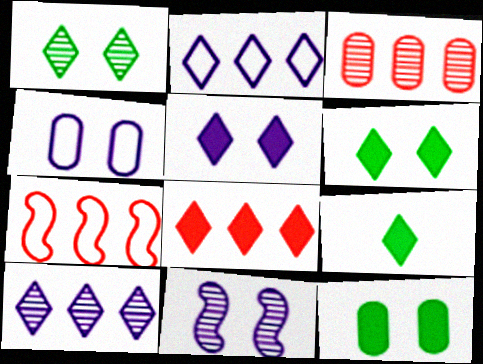[[3, 7, 8], 
[4, 5, 11], 
[5, 8, 9]]